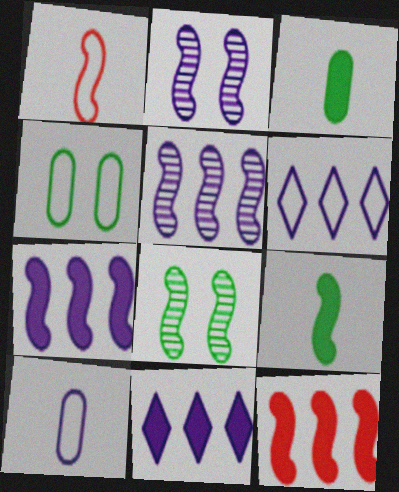[[1, 4, 6], 
[1, 7, 8], 
[2, 10, 11]]